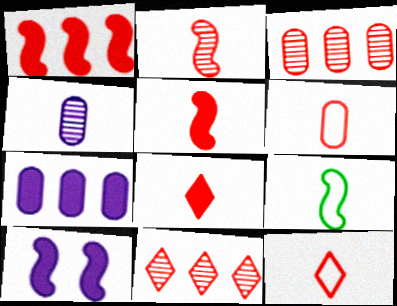[[2, 6, 8], 
[4, 8, 9]]